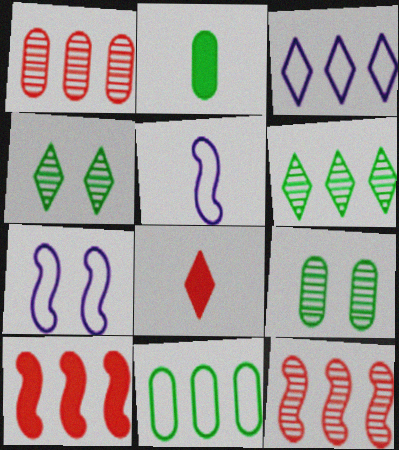[[2, 9, 11], 
[3, 4, 8]]